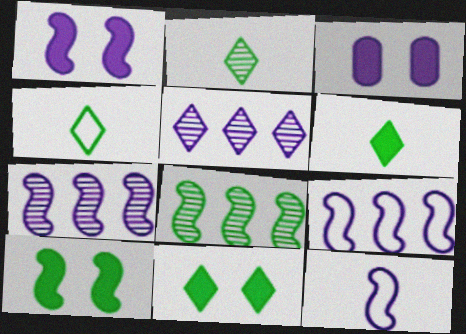[[1, 7, 12], 
[2, 4, 6], 
[3, 5, 12]]